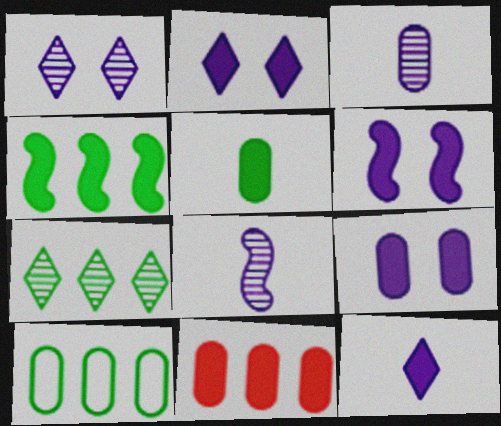[[2, 6, 9], 
[4, 7, 10], 
[5, 9, 11]]